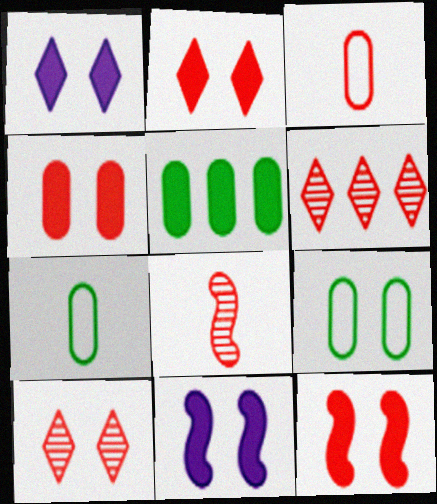[[2, 4, 12], 
[3, 6, 12], 
[6, 7, 11], 
[9, 10, 11]]